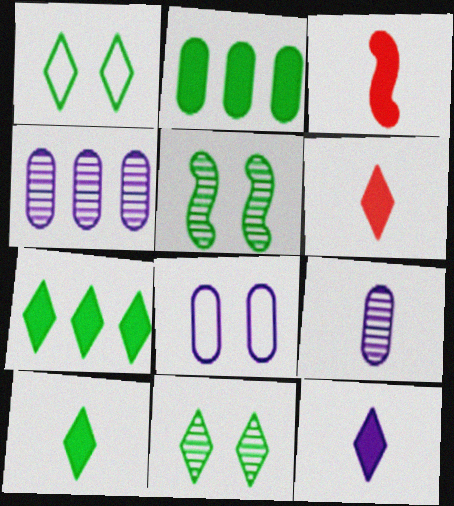[[1, 3, 4], 
[6, 10, 12]]